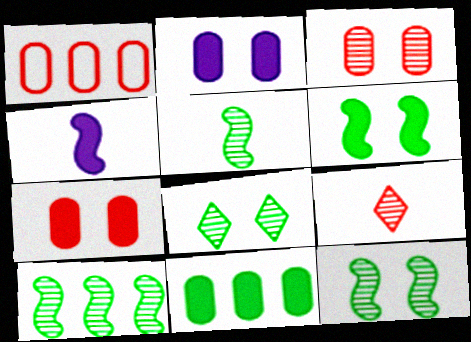[[1, 4, 8], 
[5, 10, 12]]